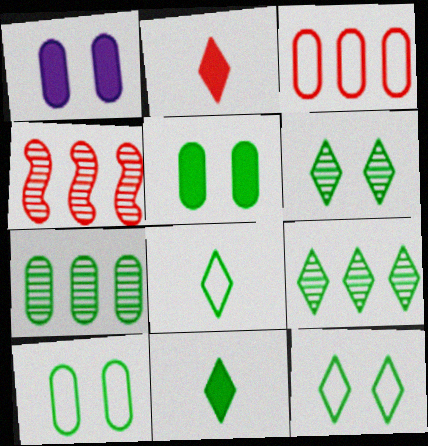[[1, 4, 8], 
[9, 11, 12]]